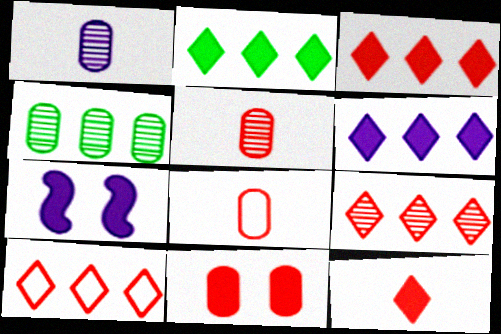[[2, 3, 6], 
[3, 9, 10]]